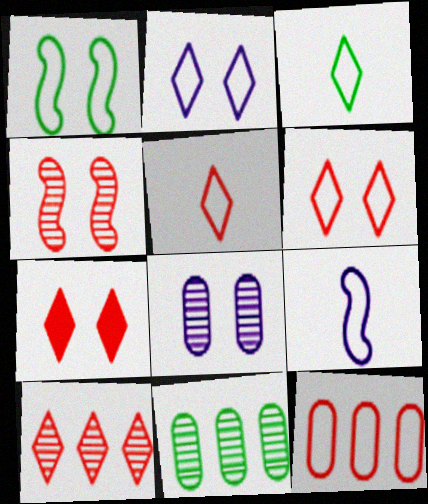[[1, 7, 8], 
[5, 7, 10], 
[7, 9, 11]]